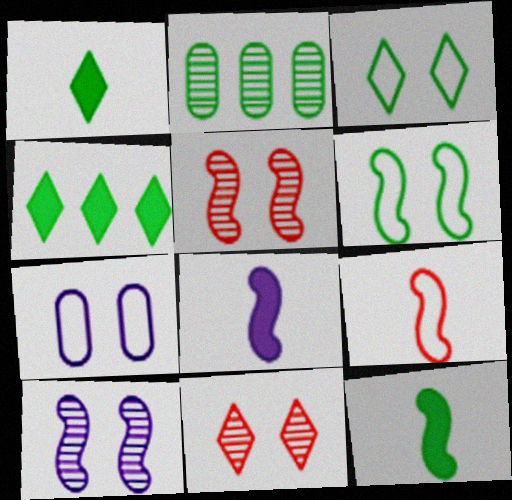[[1, 2, 6], 
[2, 3, 12]]